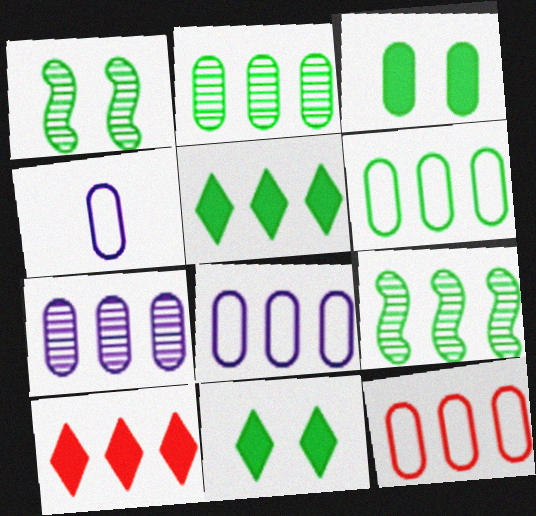[[1, 4, 10], 
[5, 6, 9], 
[6, 8, 12], 
[8, 9, 10]]